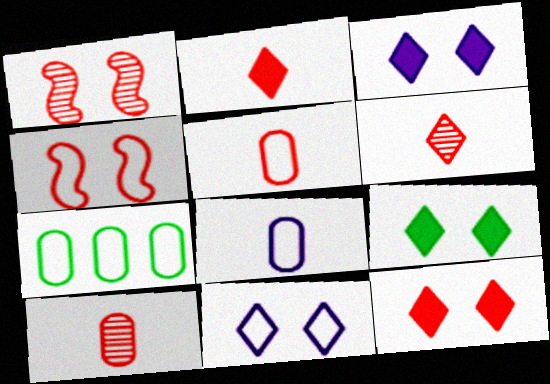[[3, 9, 12]]